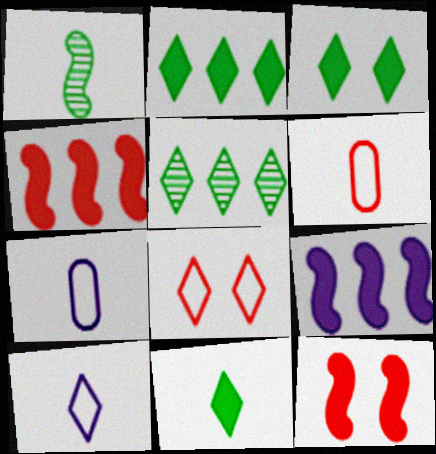[[2, 3, 11], 
[5, 7, 12]]